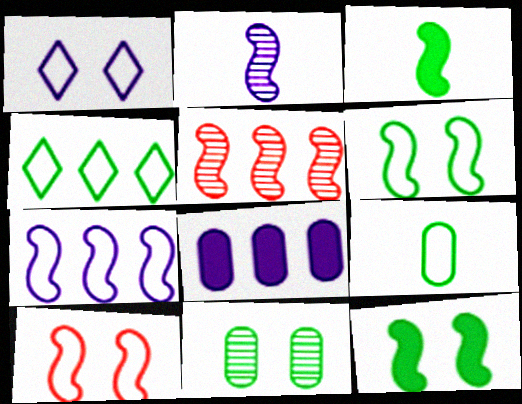[[1, 2, 8], 
[3, 4, 11], 
[4, 5, 8], 
[4, 6, 9]]